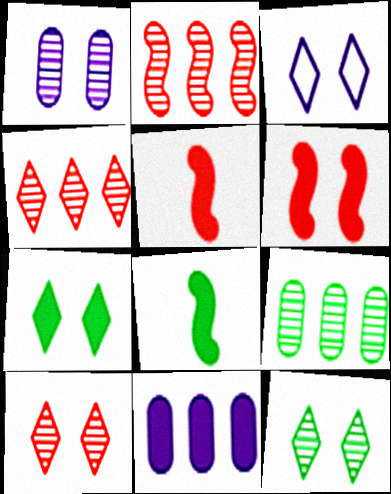[[3, 5, 9], 
[3, 7, 10], 
[5, 7, 11]]